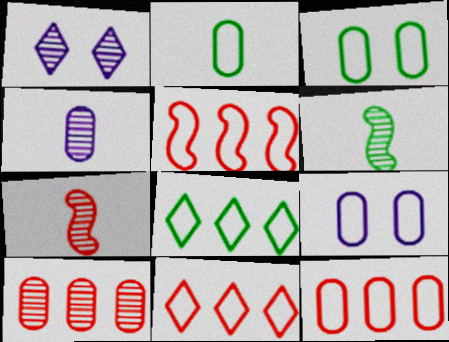[[1, 6, 10], 
[2, 9, 12], 
[5, 11, 12]]